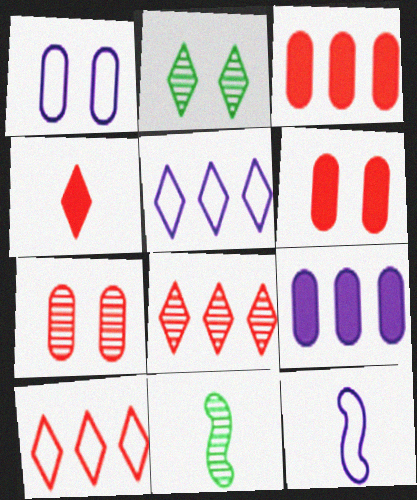[[1, 5, 12], 
[2, 3, 12], 
[2, 4, 5], 
[5, 6, 11]]